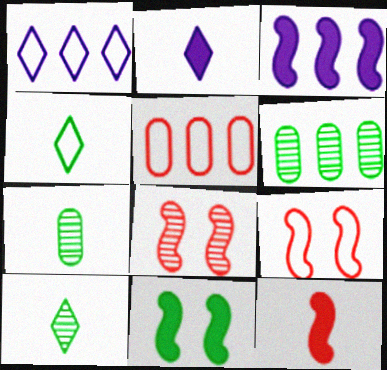[[2, 6, 9], 
[3, 11, 12], 
[4, 6, 11]]